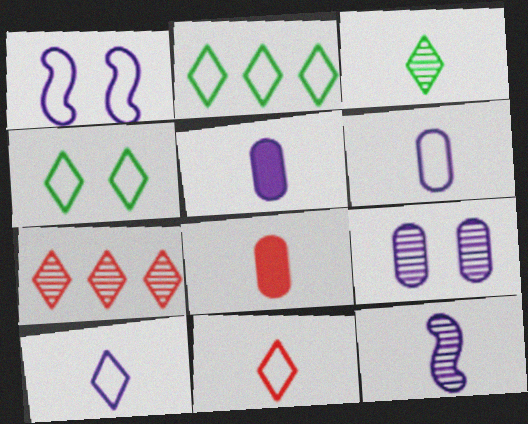[[5, 10, 12]]